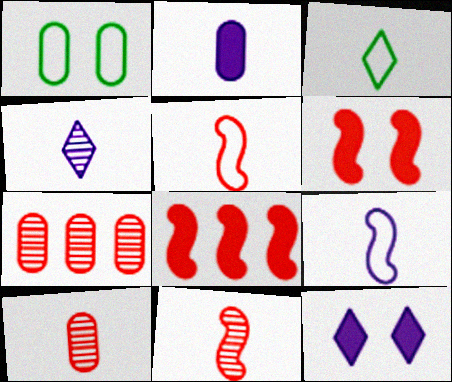[[1, 2, 7], 
[1, 4, 8], 
[2, 3, 11], 
[2, 4, 9]]